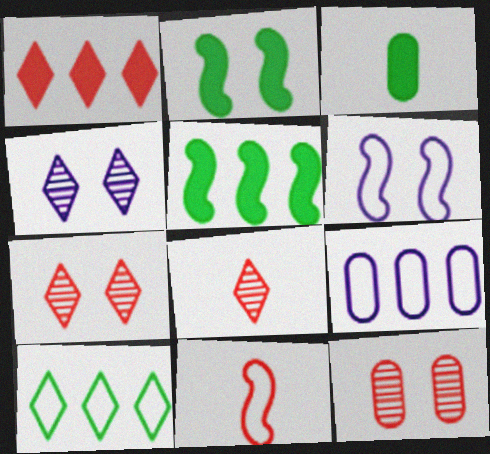[[1, 11, 12], 
[2, 8, 9], 
[3, 9, 12]]